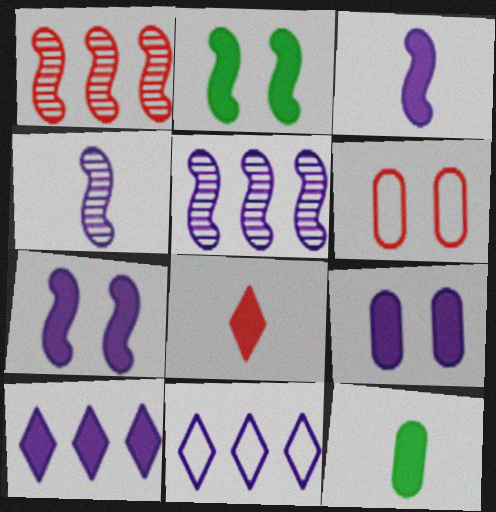[[1, 6, 8], 
[3, 8, 12], 
[3, 9, 10], 
[4, 9, 11]]